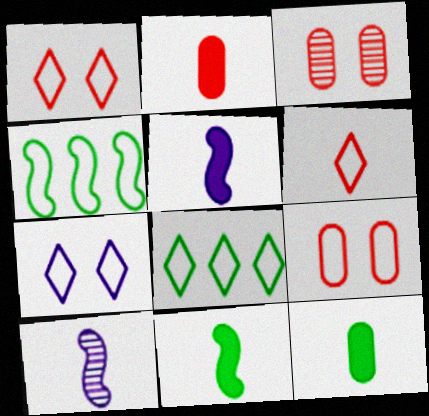[[3, 5, 8], 
[6, 7, 8], 
[6, 10, 12]]